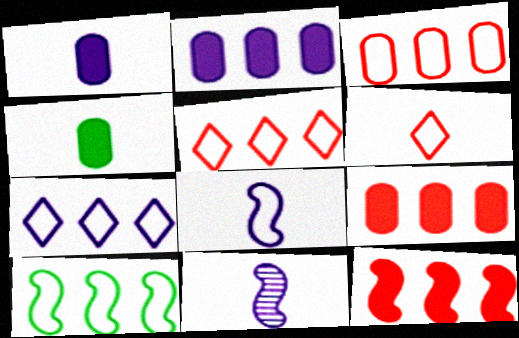[[3, 7, 10], 
[4, 6, 11]]